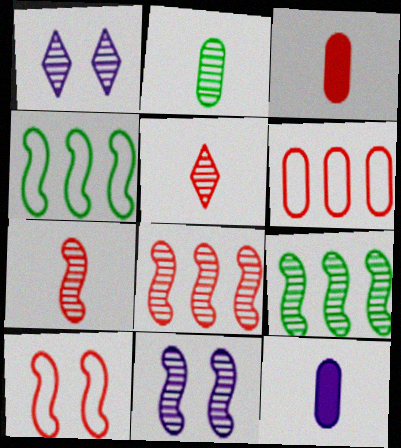[[1, 2, 8], 
[1, 3, 4], 
[7, 9, 11]]